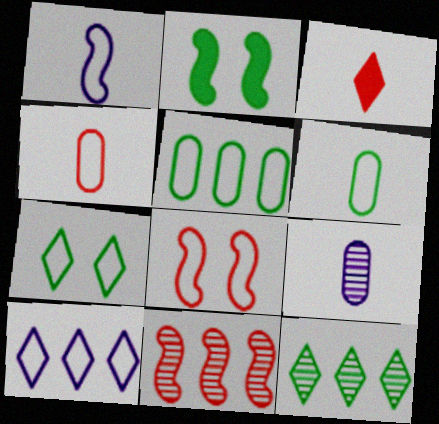[[1, 2, 11], 
[2, 6, 12], 
[6, 8, 10]]